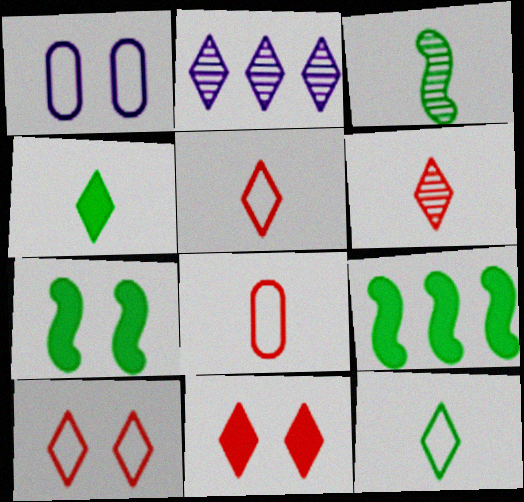[[1, 6, 9], 
[2, 4, 10], 
[2, 7, 8], 
[2, 11, 12]]